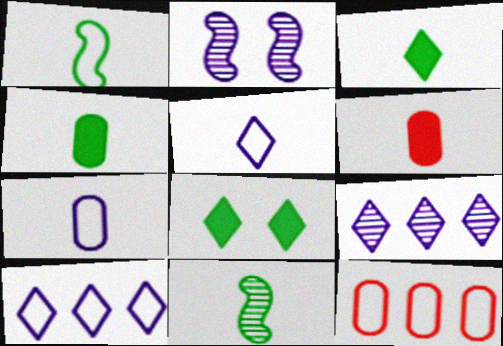[[2, 3, 12], 
[5, 6, 11]]